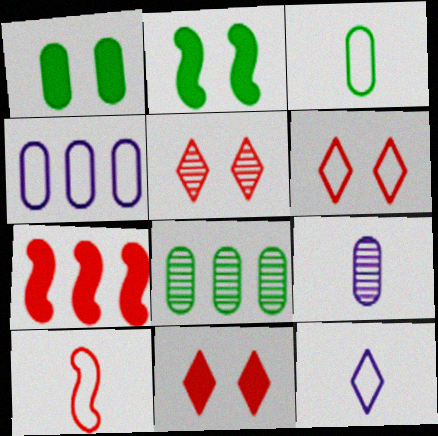[[1, 3, 8], 
[3, 10, 12], 
[5, 6, 11]]